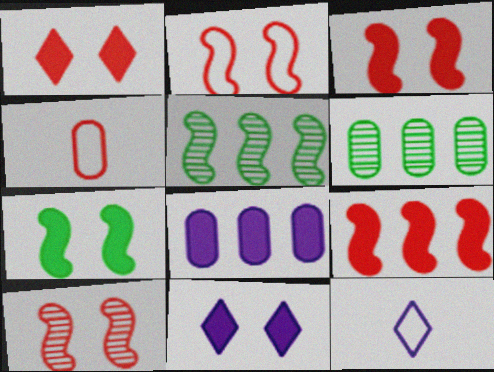[[2, 3, 10], 
[3, 6, 12], 
[4, 5, 11]]